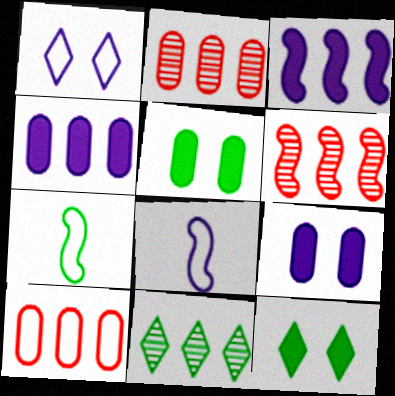[[1, 7, 10], 
[2, 8, 12], 
[3, 10, 11], 
[5, 7, 11]]